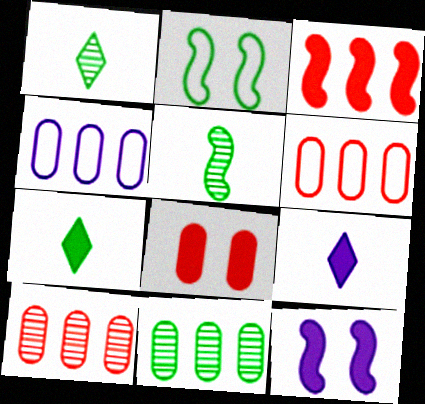[[1, 6, 12], 
[2, 7, 11], 
[2, 9, 10]]